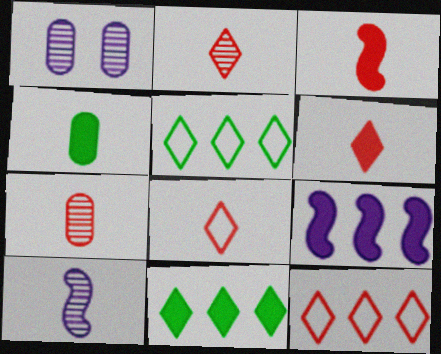[[1, 3, 5], 
[2, 6, 8], 
[3, 7, 8], 
[4, 8, 10]]